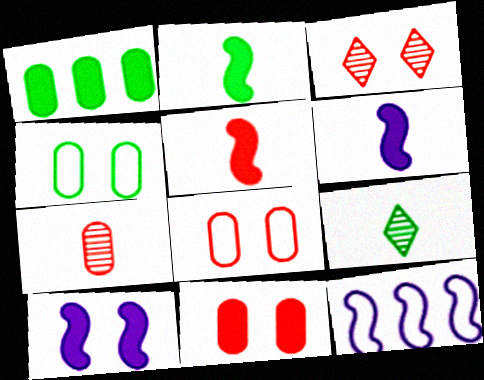[[2, 5, 6], 
[3, 4, 10], 
[9, 11, 12]]